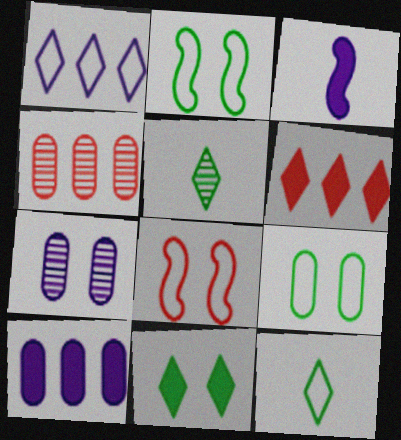[[1, 3, 7], 
[5, 8, 10], 
[7, 8, 11]]